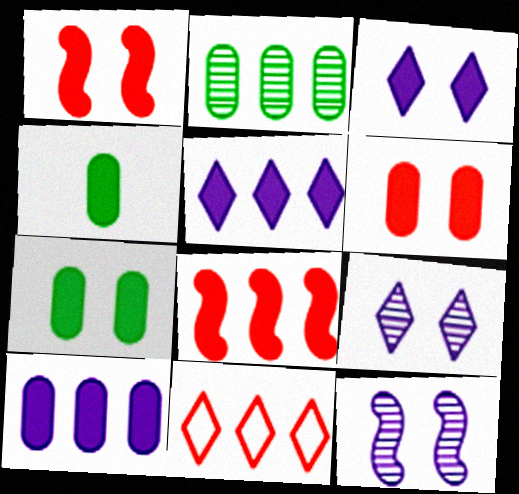[[1, 3, 7], 
[1, 4, 5], 
[3, 4, 8], 
[4, 6, 10], 
[4, 11, 12]]